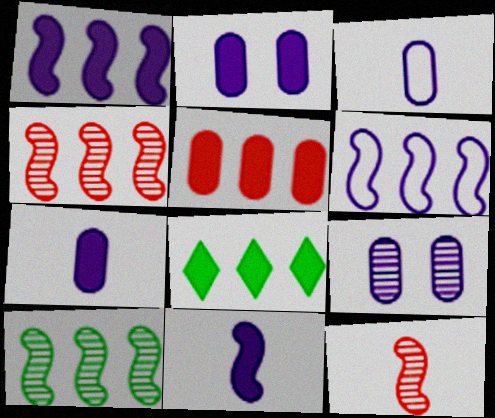[[1, 5, 8]]